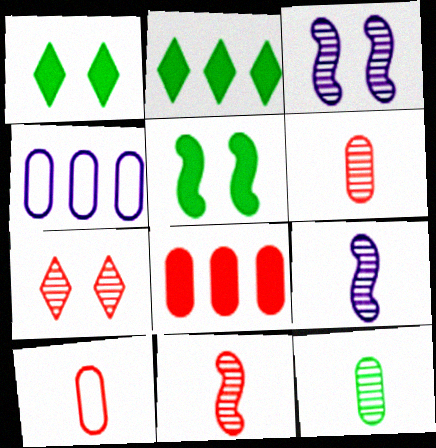[[1, 4, 11], 
[2, 3, 10]]